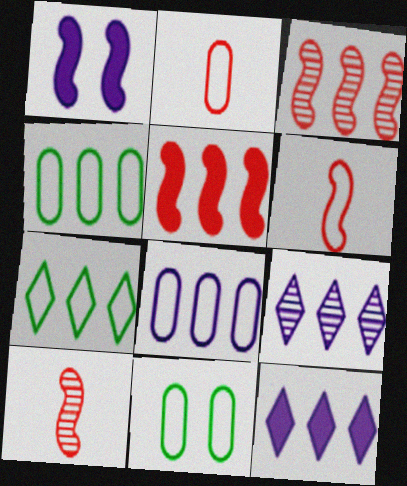[[2, 8, 11], 
[3, 4, 12], 
[4, 5, 9], 
[10, 11, 12]]